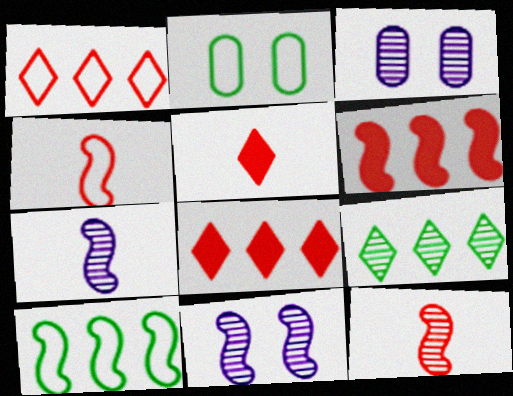[[2, 7, 8], 
[3, 5, 10], 
[3, 9, 12]]